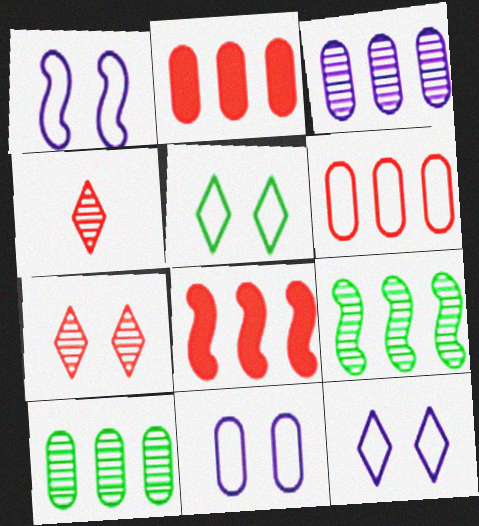[[1, 11, 12]]